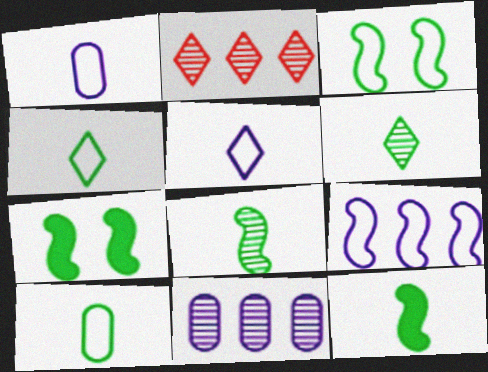[[1, 2, 7], 
[6, 10, 12]]